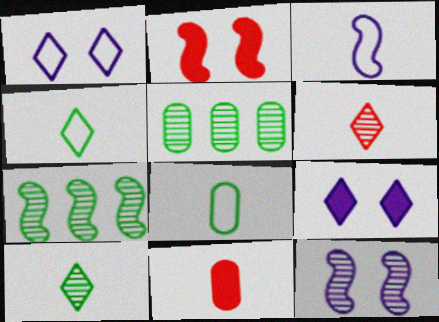[[1, 7, 11], 
[2, 3, 7], 
[3, 10, 11], 
[5, 6, 12]]